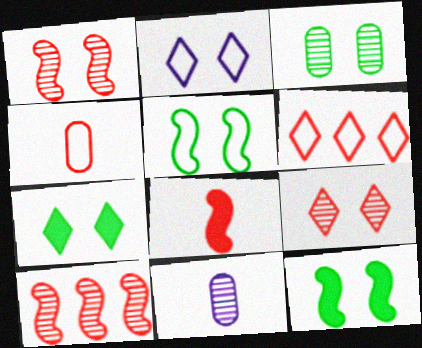[[2, 7, 9], 
[3, 5, 7], 
[6, 11, 12]]